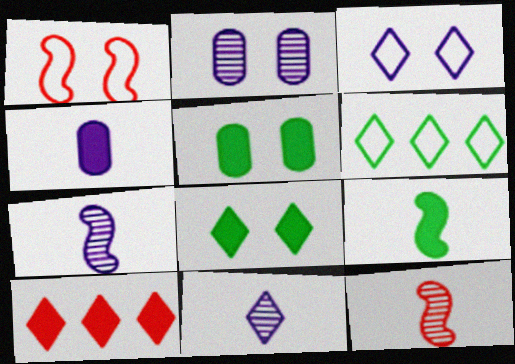[[1, 2, 8]]